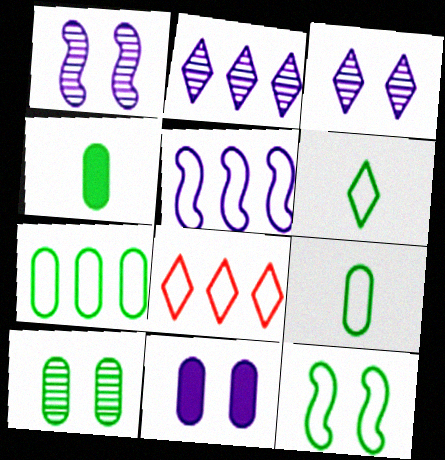[[1, 4, 8], 
[4, 7, 10], 
[5, 7, 8], 
[6, 7, 12]]